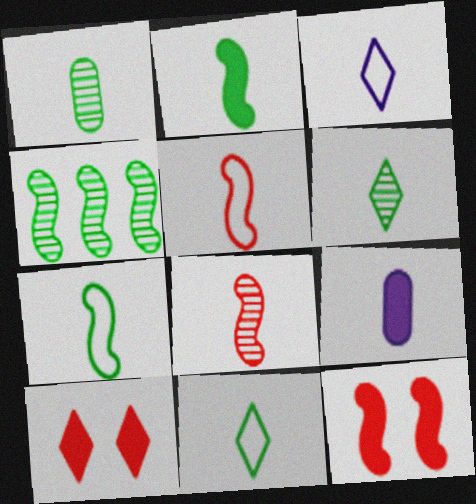[[1, 2, 11], 
[5, 6, 9], 
[8, 9, 11]]